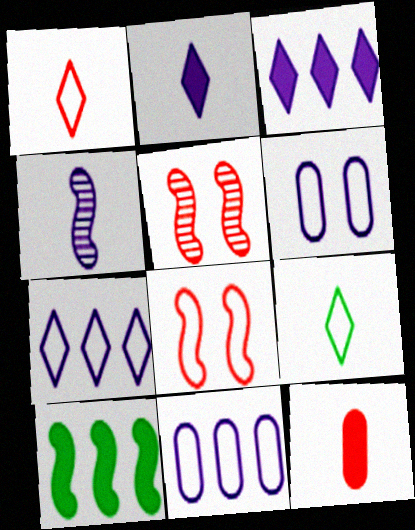[[3, 4, 6], 
[4, 8, 10], 
[4, 9, 12], 
[8, 9, 11]]